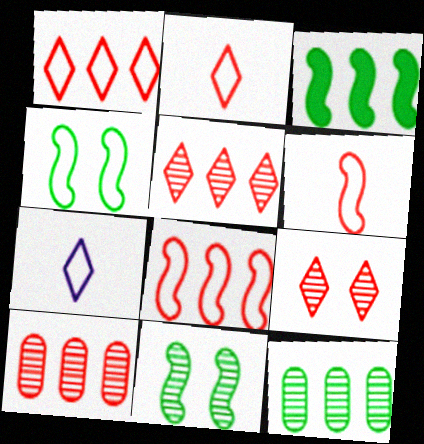[]